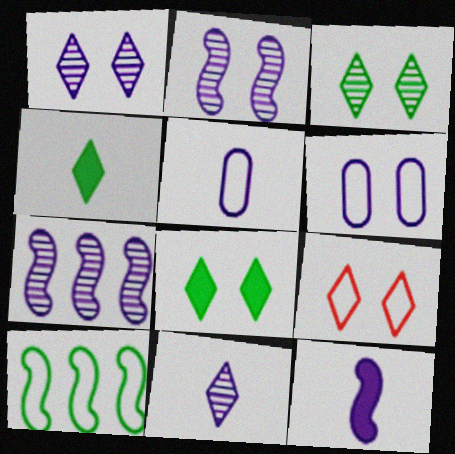[[1, 8, 9], 
[5, 9, 10], 
[5, 11, 12]]